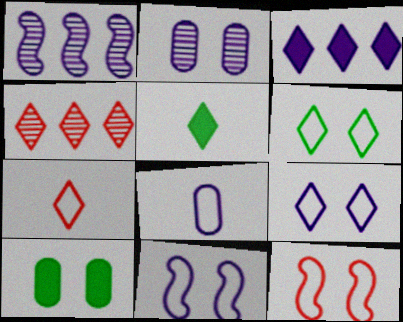[[1, 7, 10], 
[4, 5, 9]]